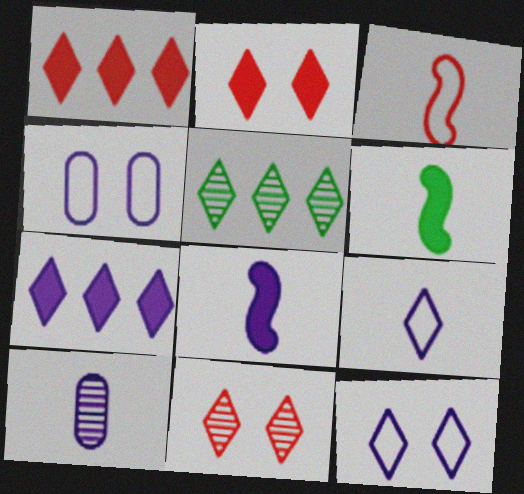[[2, 5, 9], 
[8, 9, 10]]